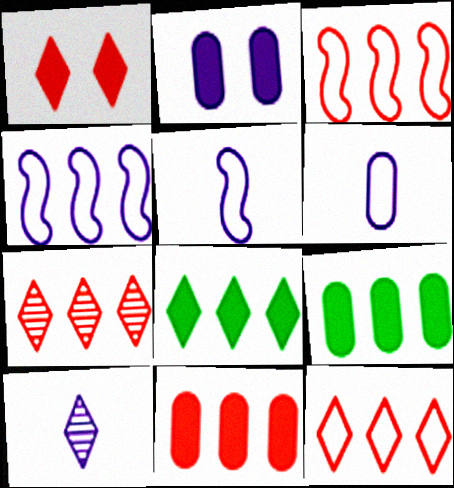[[2, 4, 10], 
[3, 7, 11], 
[4, 7, 9]]